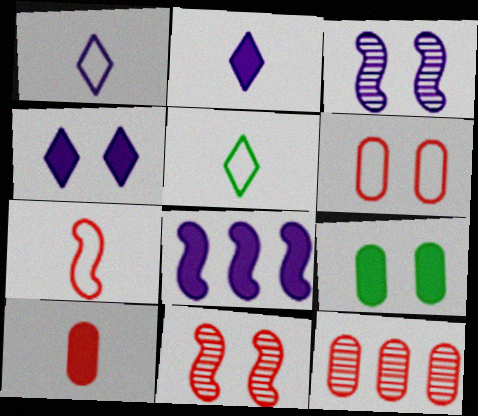[[6, 10, 12]]